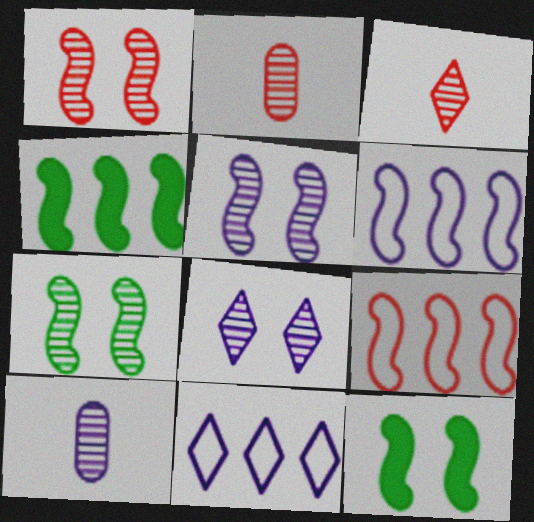[[1, 5, 7], 
[2, 11, 12]]